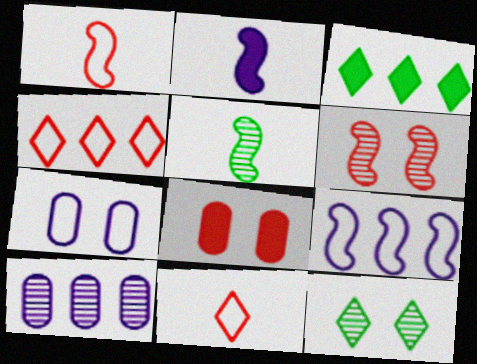[[1, 2, 5], 
[2, 3, 8]]